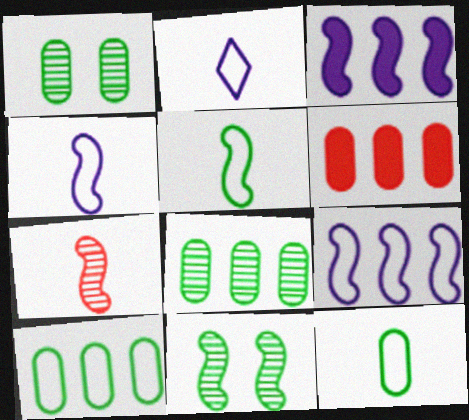[[2, 6, 11]]